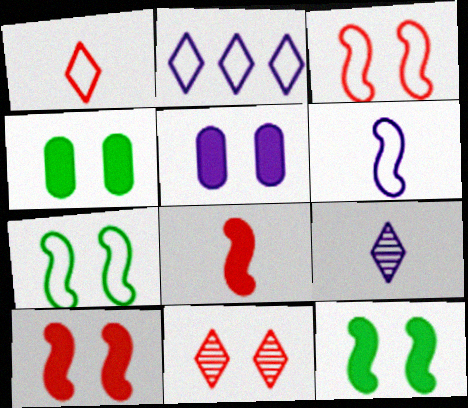[[5, 7, 11]]